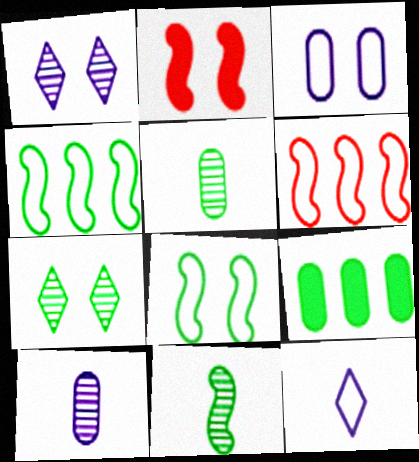[[2, 3, 7]]